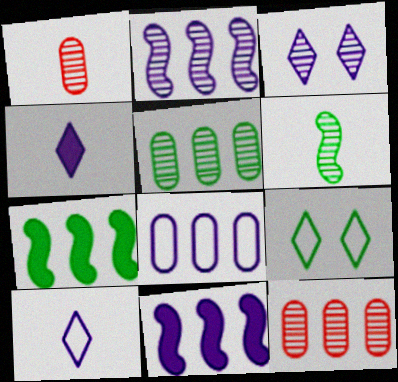[[1, 9, 11], 
[3, 6, 12]]